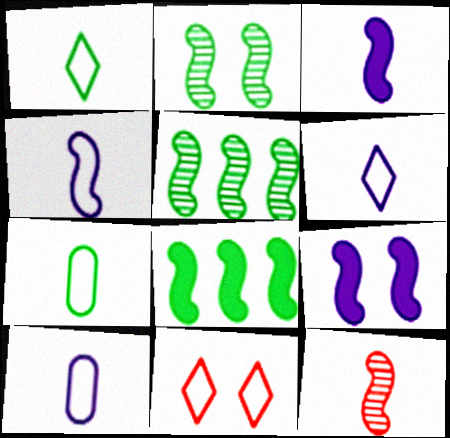[[4, 6, 10]]